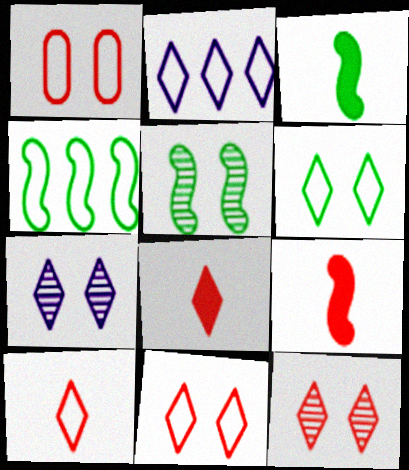[[2, 6, 10], 
[3, 4, 5]]